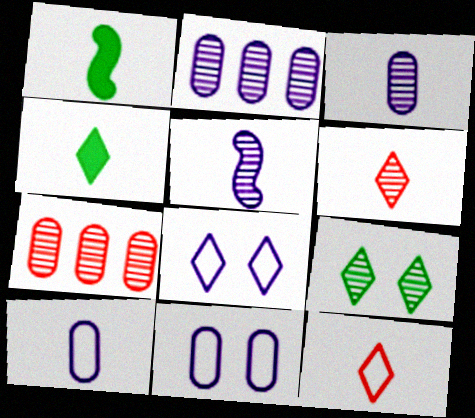[[1, 3, 12], 
[1, 6, 10], 
[1, 7, 8], 
[5, 7, 9]]